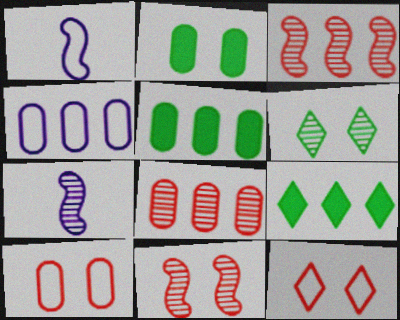[[3, 4, 9], 
[4, 5, 8], 
[5, 7, 12], 
[6, 7, 8], 
[7, 9, 10]]